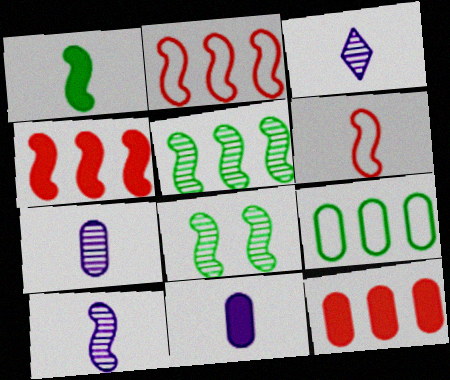[[1, 6, 10], 
[3, 7, 10]]